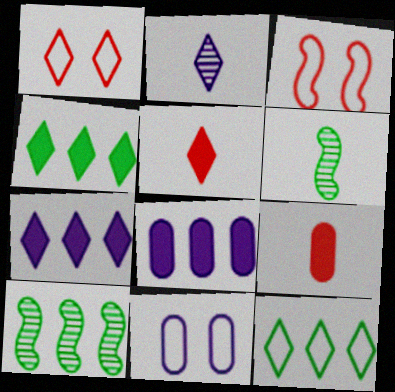[[1, 2, 4], 
[1, 6, 8], 
[5, 10, 11]]